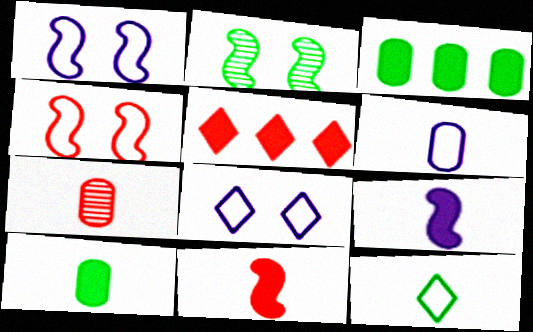[[2, 3, 12], 
[2, 5, 6], 
[4, 5, 7], 
[6, 7, 10], 
[7, 9, 12]]